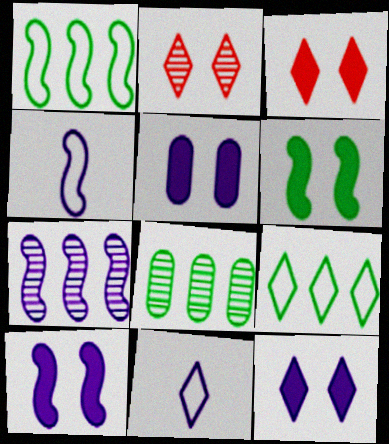[[3, 4, 8], 
[3, 5, 6], 
[4, 7, 10], 
[5, 7, 11], 
[5, 10, 12]]